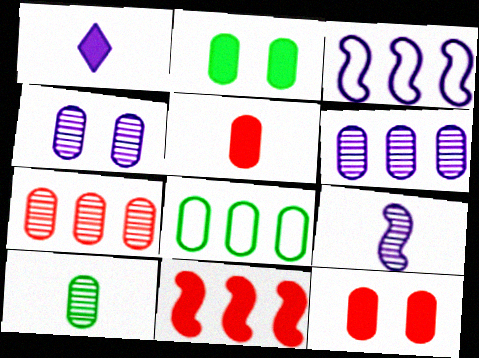[[1, 2, 11], 
[1, 3, 4], 
[2, 8, 10], 
[4, 5, 8], 
[4, 7, 10]]